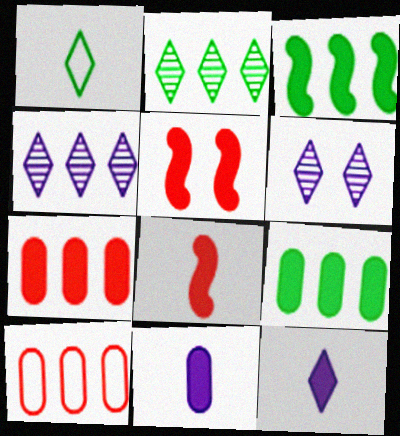[[3, 4, 10], 
[5, 9, 12]]